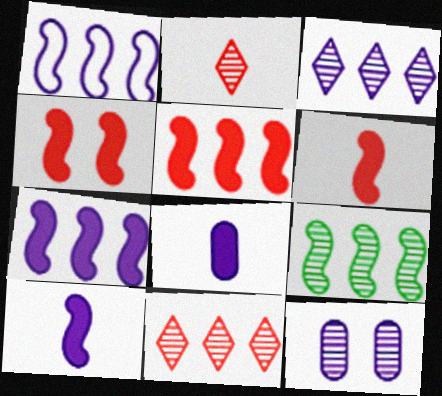[[1, 5, 9], 
[2, 9, 12], 
[4, 5, 6]]